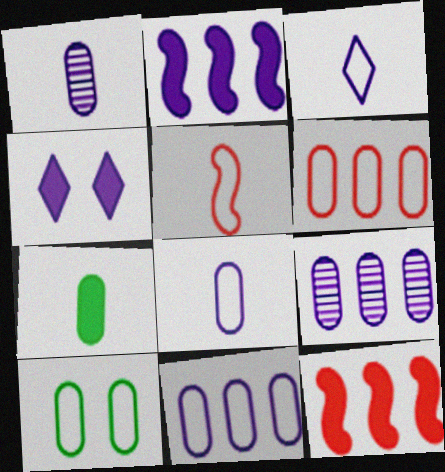[[4, 7, 12], 
[6, 8, 10]]